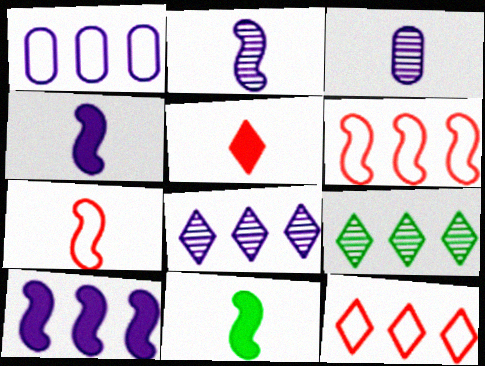[[1, 8, 10], 
[2, 7, 11]]